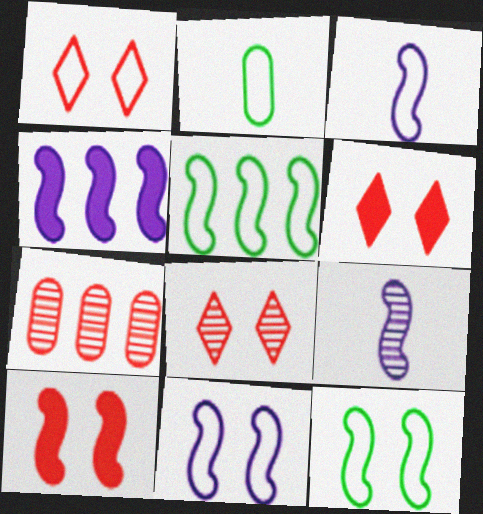[[1, 6, 8], 
[2, 4, 8], 
[4, 9, 11], 
[5, 9, 10]]